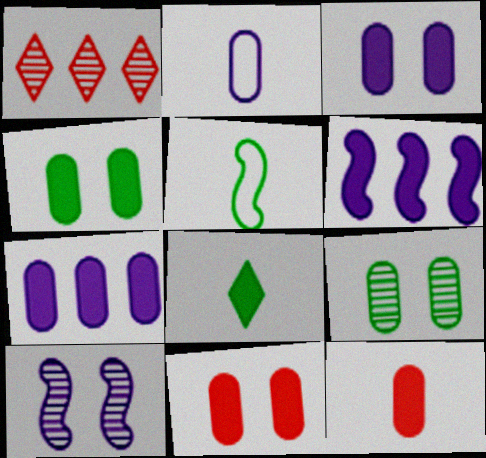[[1, 3, 5], 
[3, 4, 11], 
[4, 7, 12], 
[6, 8, 11]]